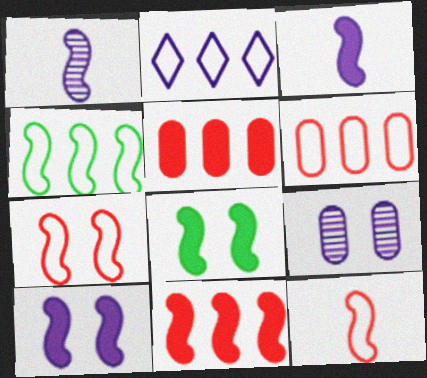[[2, 3, 9], 
[2, 4, 6], 
[3, 8, 11]]